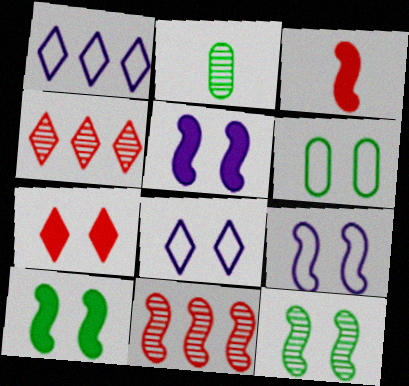[]